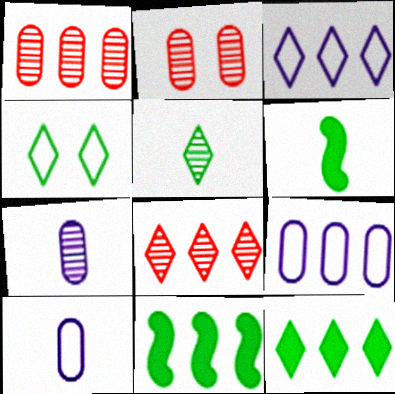[[1, 3, 11], 
[2, 3, 6], 
[3, 8, 12], 
[4, 5, 12], 
[8, 9, 11]]